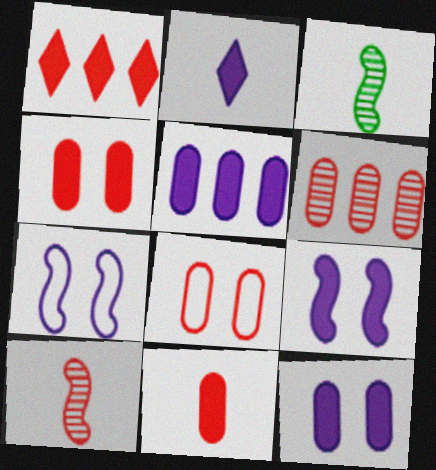[[1, 8, 10], 
[2, 5, 9], 
[6, 8, 11]]